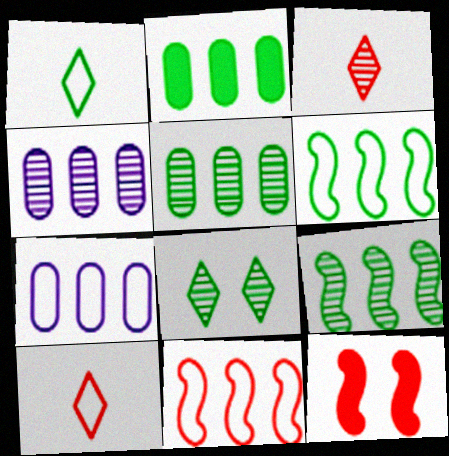[[1, 4, 12]]